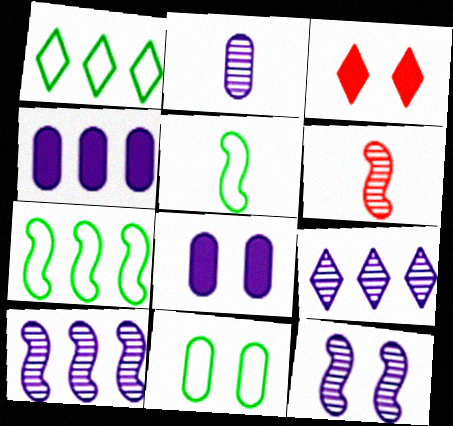[[1, 5, 11], 
[1, 6, 8], 
[2, 3, 7], 
[2, 9, 12], 
[3, 11, 12]]